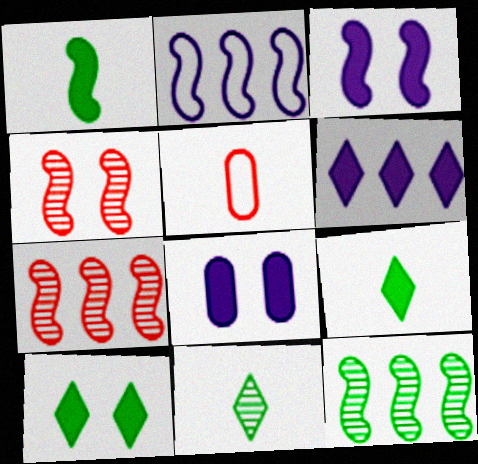[[1, 2, 4]]